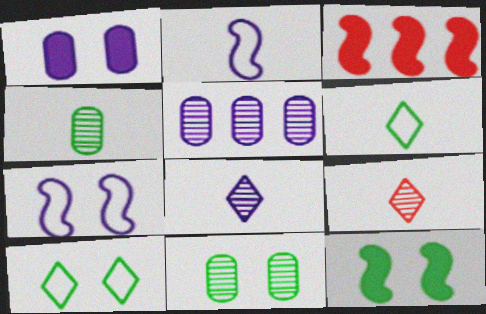[[10, 11, 12]]